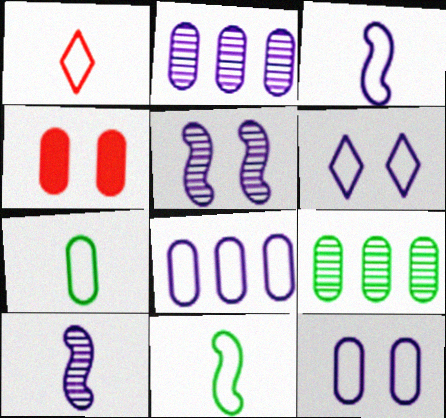[[1, 3, 7], 
[2, 4, 7], 
[3, 6, 8]]